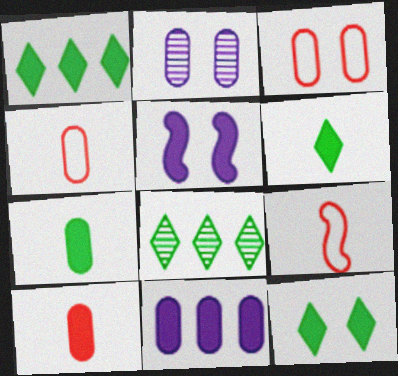[[1, 2, 9], 
[1, 5, 10], 
[1, 6, 12], 
[4, 5, 8]]